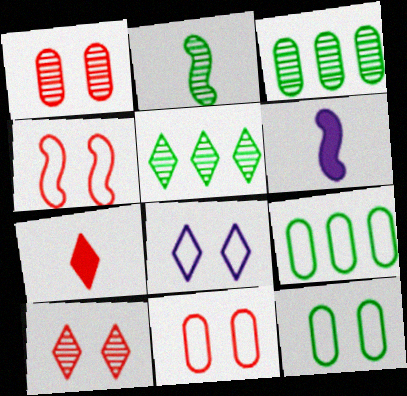[[4, 8, 12], 
[5, 6, 11], 
[5, 7, 8], 
[6, 9, 10]]